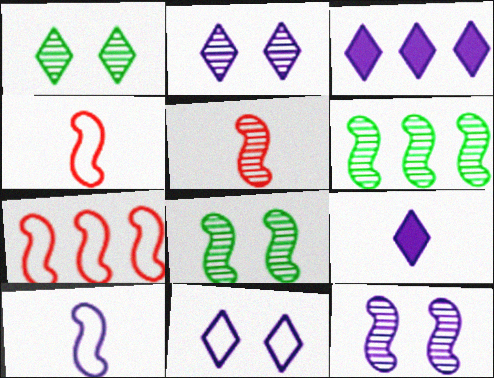[[5, 6, 12]]